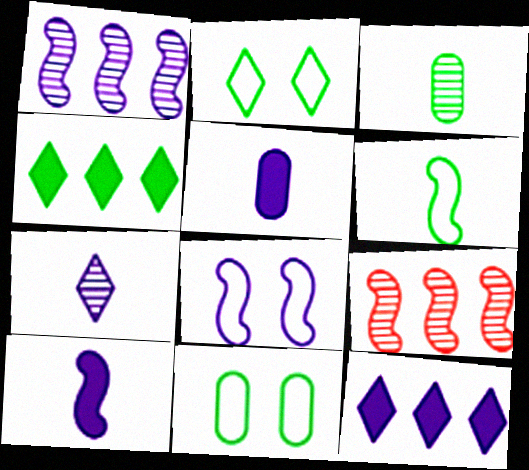[[1, 8, 10], 
[2, 5, 9]]